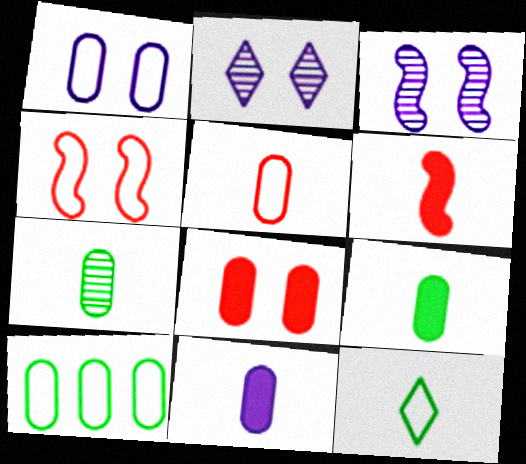[[1, 5, 10], 
[2, 6, 10], 
[5, 7, 11]]